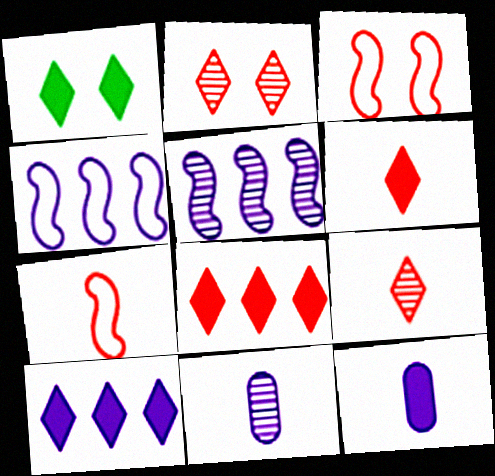[[1, 6, 10]]